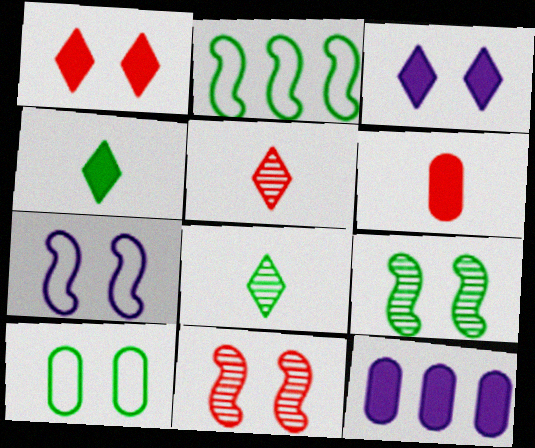[[3, 10, 11]]